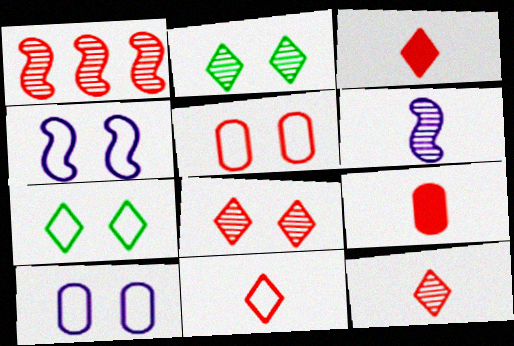[[1, 3, 5], 
[3, 11, 12], 
[4, 5, 7]]